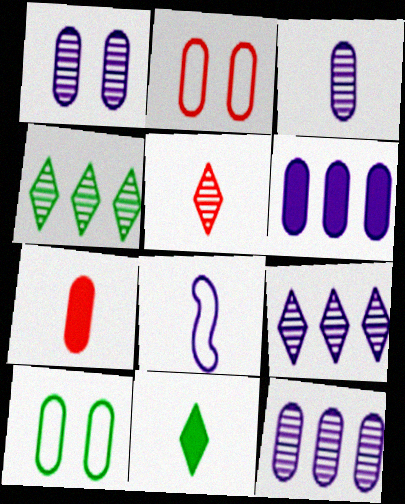[[1, 3, 12], 
[7, 10, 12]]